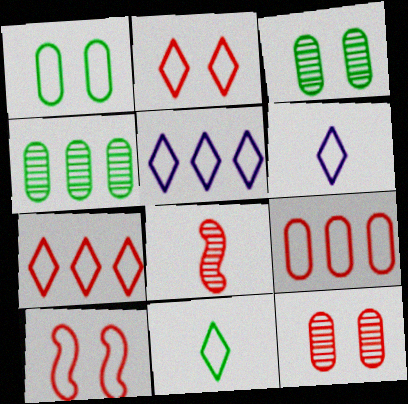[[2, 5, 11]]